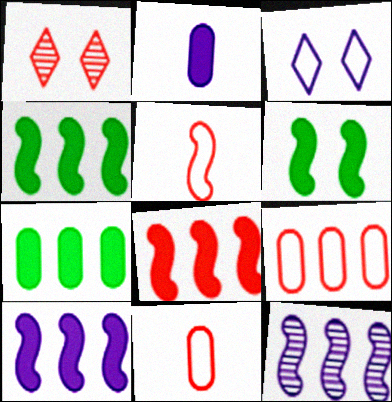[[1, 8, 11], 
[2, 3, 12], 
[4, 8, 10], 
[5, 6, 12]]